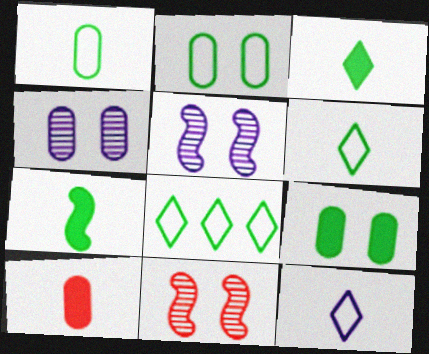[[5, 8, 10]]